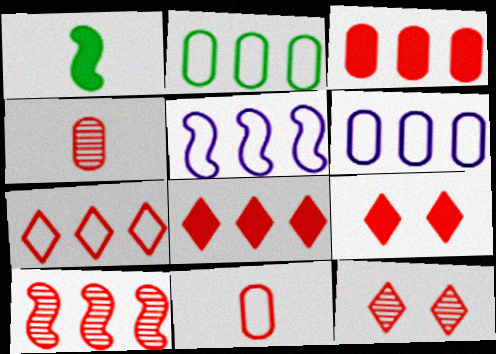[[1, 6, 12], 
[2, 5, 7], 
[3, 7, 10], 
[4, 10, 12], 
[9, 10, 11]]